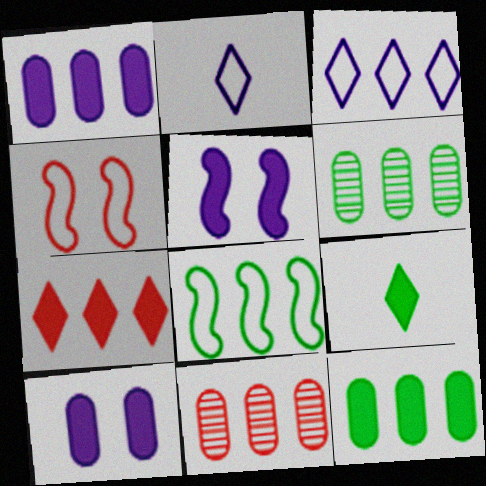[]